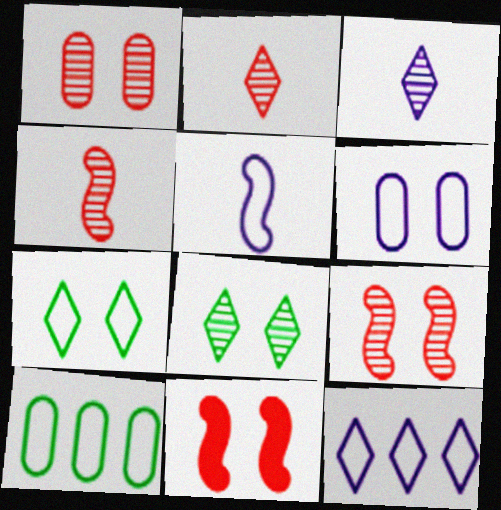[[3, 10, 11], 
[5, 6, 12], 
[6, 8, 11]]